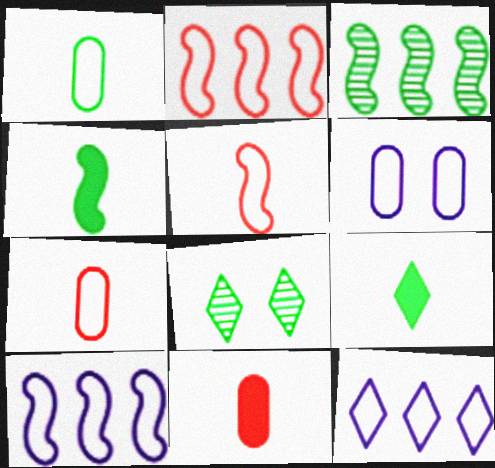[[8, 10, 11]]